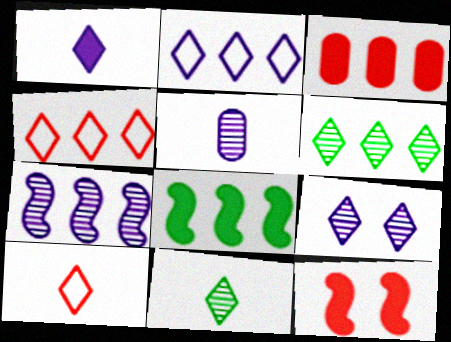[[1, 2, 9], 
[1, 10, 11], 
[5, 7, 9]]